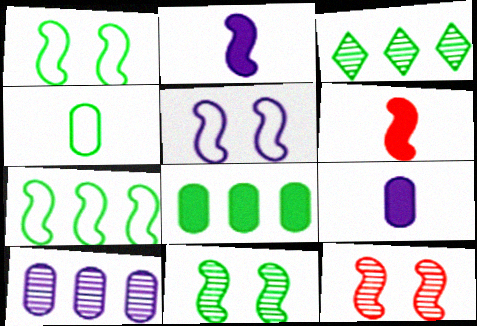[[2, 7, 12], 
[3, 7, 8]]